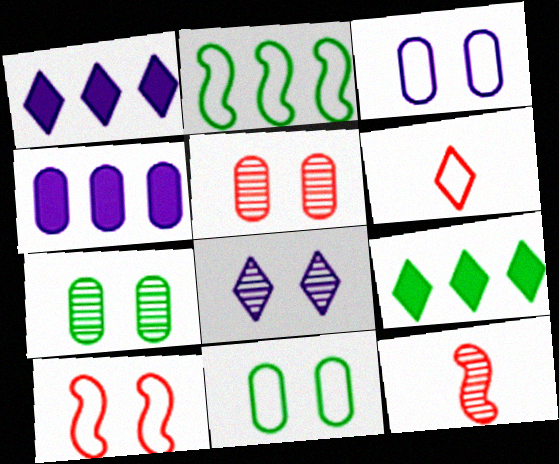[[1, 11, 12], 
[2, 3, 6], 
[3, 9, 12], 
[6, 8, 9]]